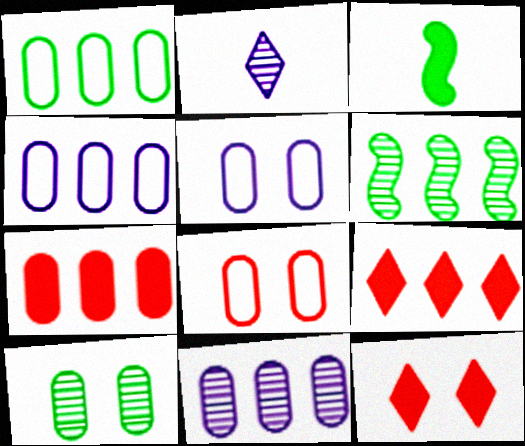[[1, 7, 11], 
[4, 6, 9]]